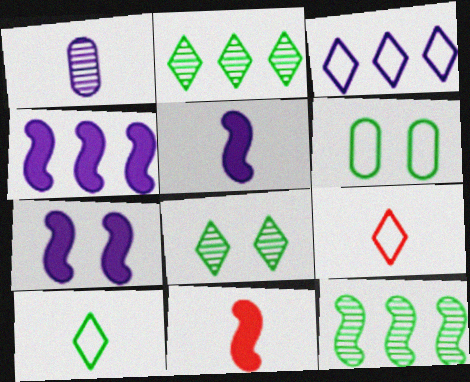[[1, 3, 7], 
[1, 10, 11], 
[4, 5, 7]]